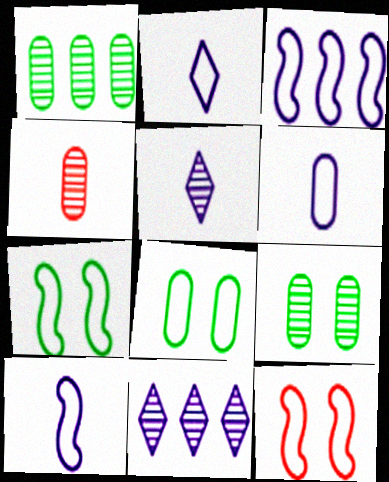[[2, 6, 10]]